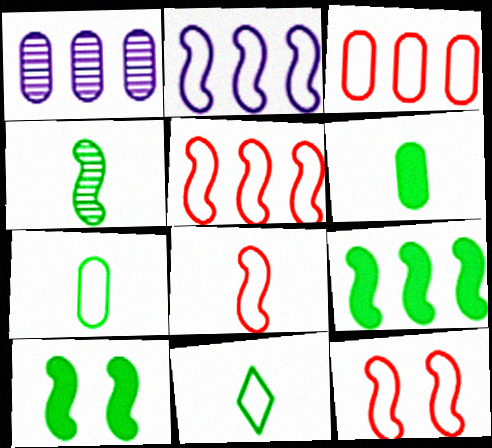[[4, 6, 11], 
[5, 8, 12]]